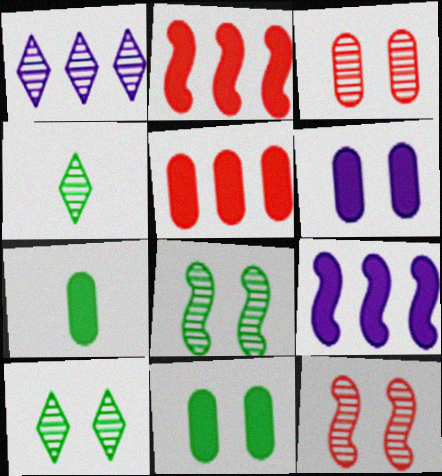[[5, 6, 7]]